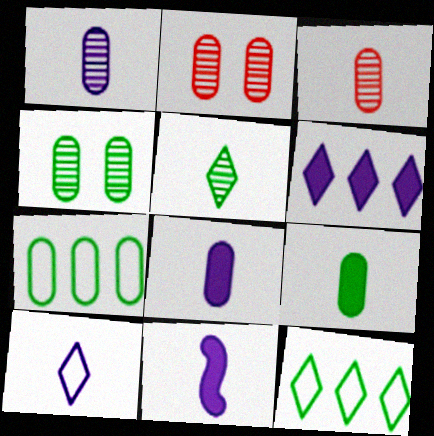[[1, 10, 11], 
[2, 7, 8], 
[2, 11, 12], 
[4, 7, 9]]